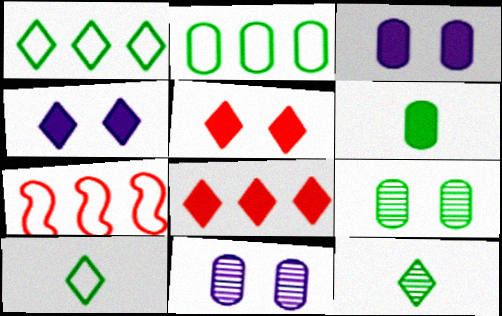[[2, 6, 9], 
[3, 7, 12]]